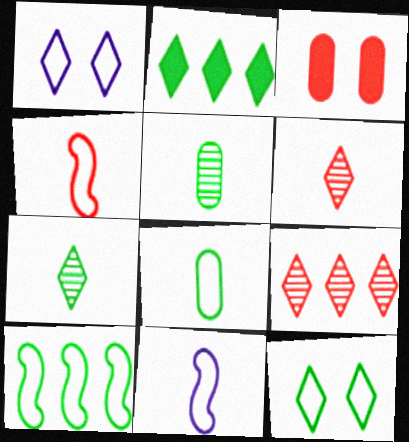[[1, 2, 6], 
[2, 7, 12], 
[3, 4, 9], 
[8, 10, 12]]